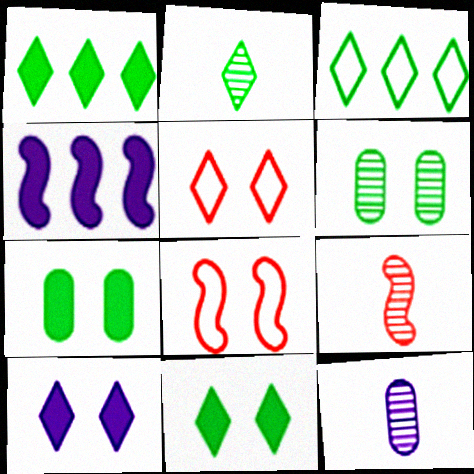[[1, 8, 12], 
[2, 3, 11], 
[2, 9, 12], 
[6, 8, 10]]